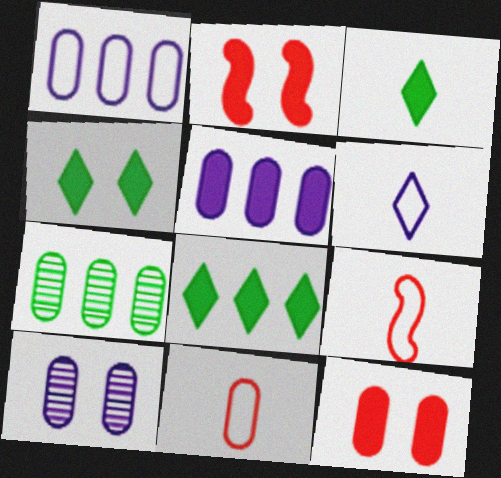[[2, 3, 5], 
[2, 6, 7], 
[3, 4, 8], 
[8, 9, 10]]